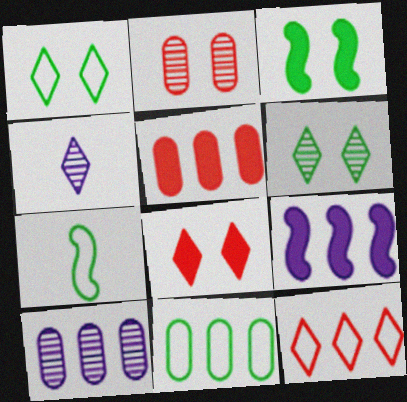[[1, 7, 11], 
[5, 10, 11], 
[7, 8, 10]]